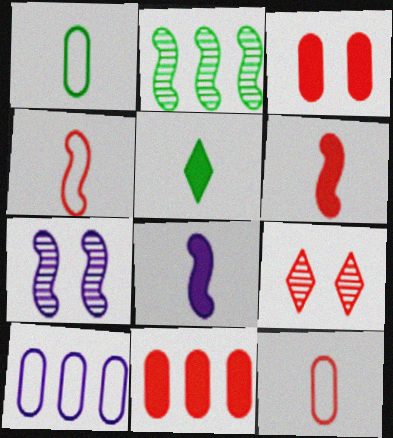[[4, 9, 11]]